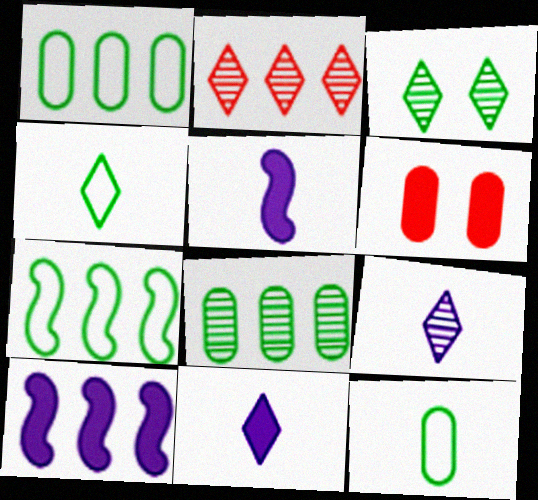[[1, 2, 10], 
[2, 3, 9], 
[6, 7, 9]]